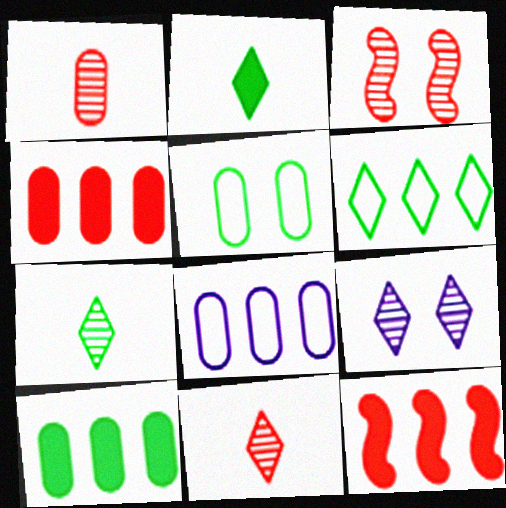[[2, 3, 8]]